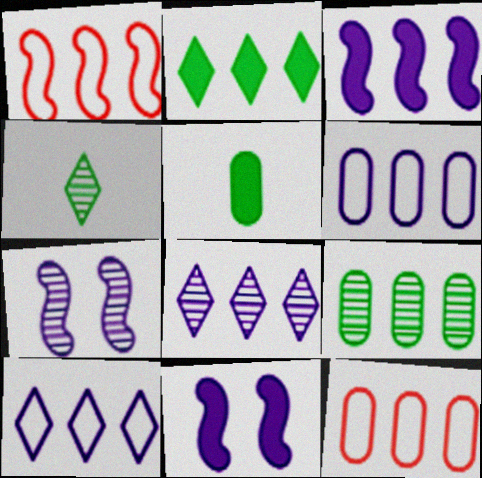[[3, 6, 8], 
[4, 11, 12]]